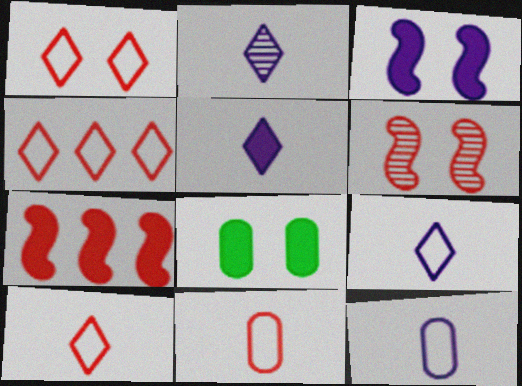[[1, 4, 10], 
[2, 5, 9], 
[5, 7, 8]]